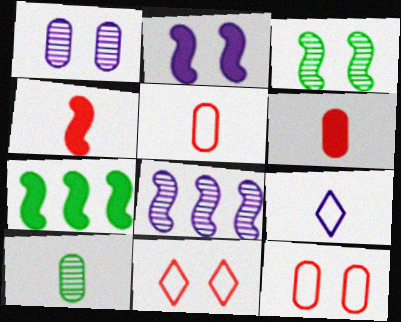[[2, 4, 7], 
[4, 9, 10]]